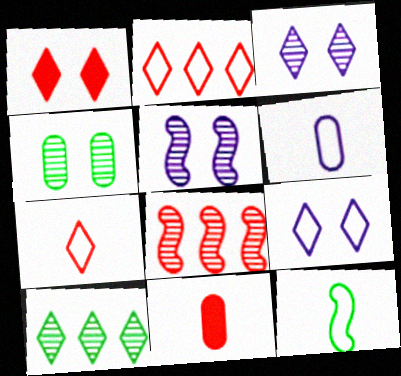[[6, 7, 12]]